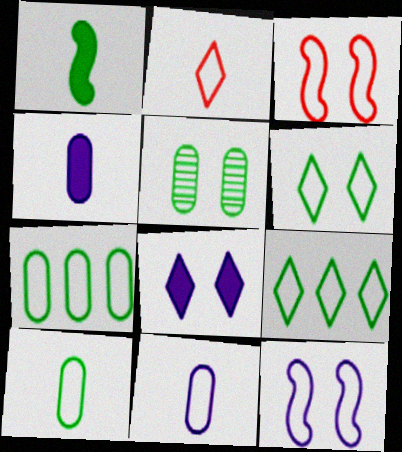[[1, 5, 9], 
[2, 7, 12], 
[3, 5, 8], 
[3, 9, 11]]